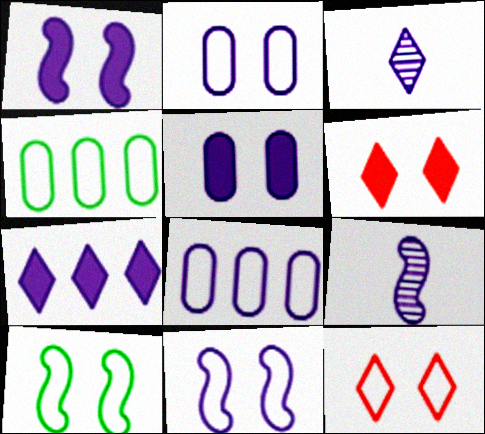[[1, 3, 8], 
[2, 7, 9], 
[2, 10, 12], 
[4, 6, 9]]